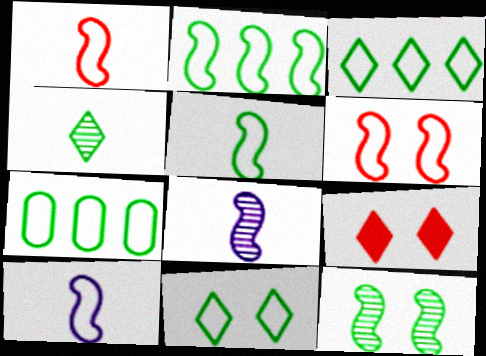[[1, 5, 10], 
[2, 3, 7], 
[2, 6, 10], 
[5, 7, 11], 
[7, 8, 9]]